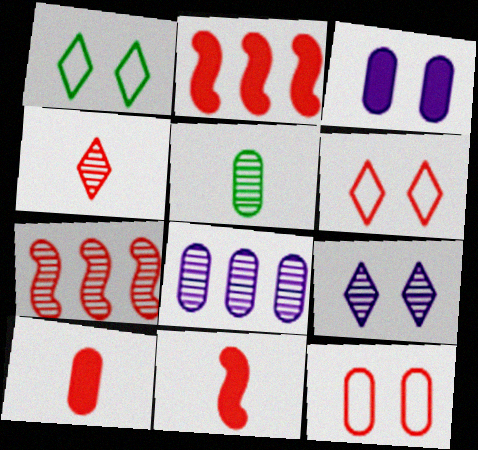[[1, 8, 11], 
[2, 4, 12], 
[5, 7, 9], 
[6, 7, 10]]